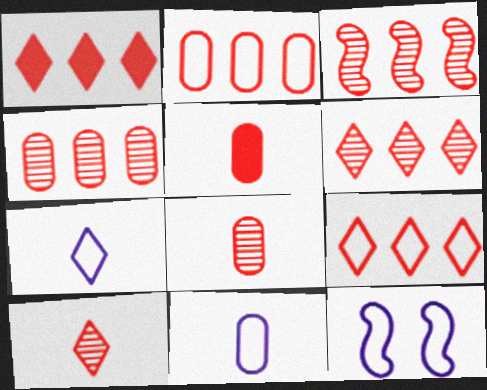[[1, 2, 3], 
[1, 6, 9], 
[3, 4, 6]]